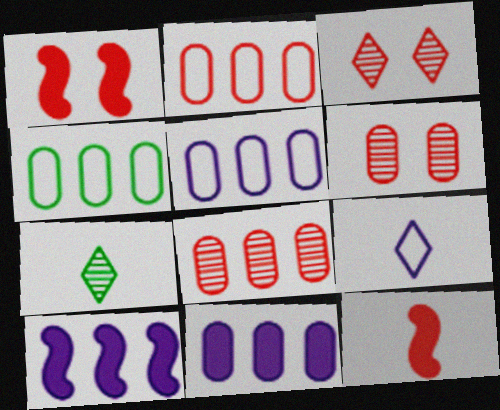[[1, 5, 7], 
[2, 3, 12], 
[2, 4, 5], 
[4, 8, 11]]